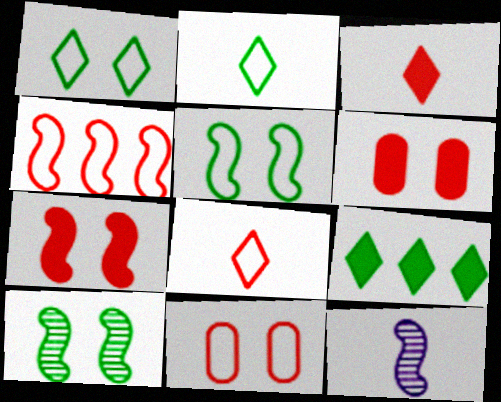[[4, 8, 11], 
[9, 11, 12]]